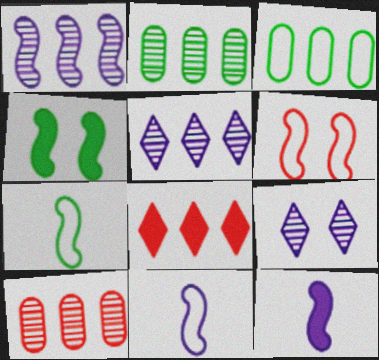[[1, 3, 8]]